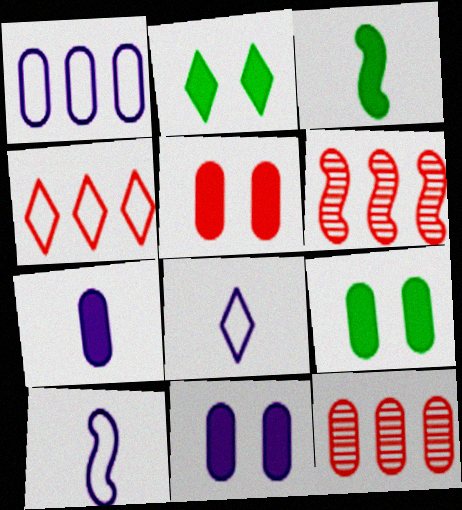[[2, 10, 12], 
[5, 9, 11], 
[6, 8, 9]]